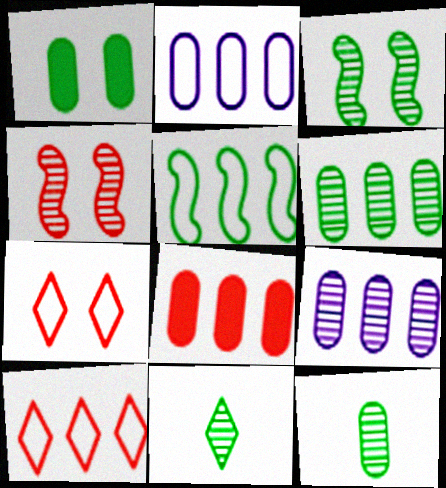[[1, 5, 11], 
[2, 5, 10], 
[2, 6, 8], 
[3, 6, 11], 
[4, 9, 11]]